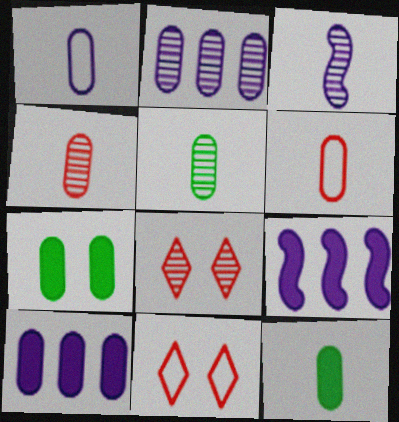[[1, 4, 12], 
[2, 6, 7], 
[5, 9, 11]]